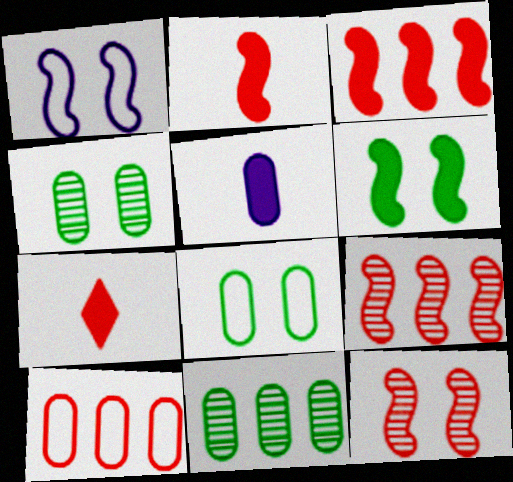[[1, 6, 12], 
[1, 7, 11], 
[4, 5, 10], 
[7, 10, 12]]